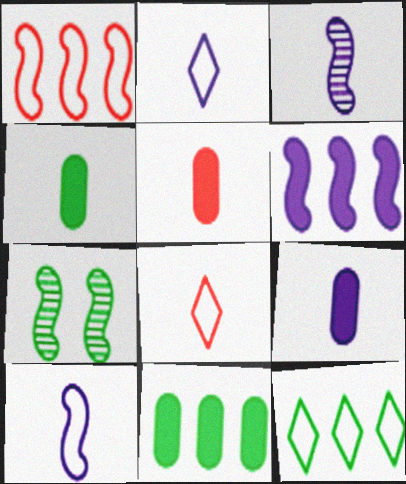[[2, 3, 9], 
[3, 4, 8], 
[4, 5, 9], 
[4, 7, 12]]